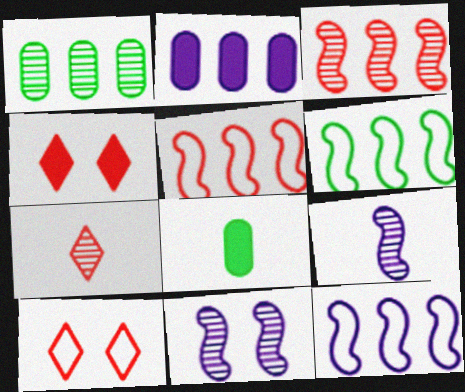[[1, 7, 11], 
[5, 6, 12]]